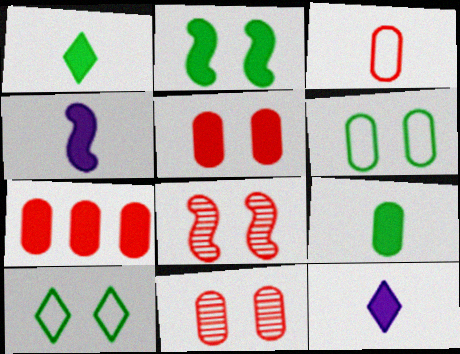[[2, 7, 12], 
[3, 7, 11]]